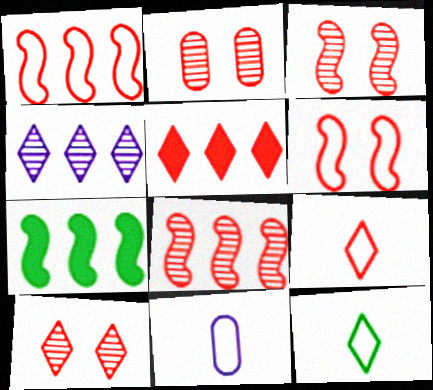[[2, 3, 10], 
[5, 9, 10], 
[7, 10, 11]]